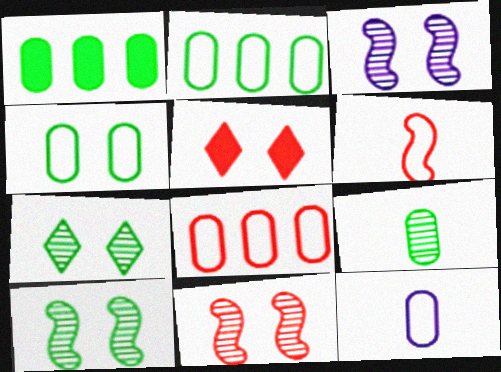[[1, 4, 9], 
[3, 4, 5], 
[3, 10, 11], 
[4, 8, 12]]